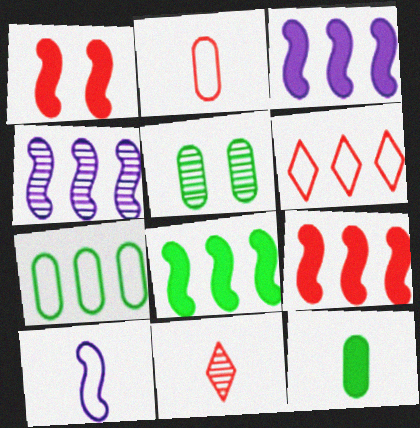[[3, 8, 9], 
[4, 5, 11], 
[5, 7, 12], 
[10, 11, 12]]